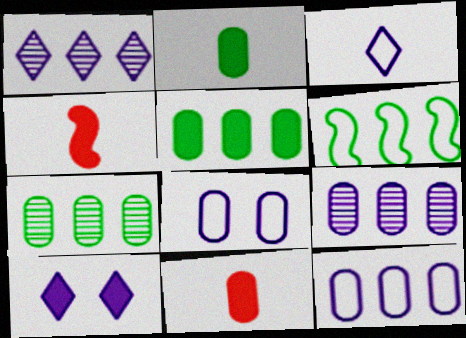[[1, 3, 10], 
[4, 5, 10], 
[7, 8, 11]]